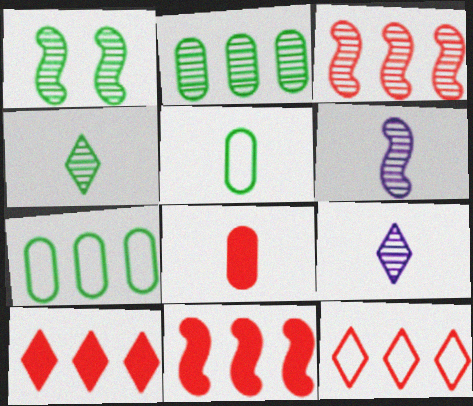[[1, 2, 4], 
[1, 3, 6]]